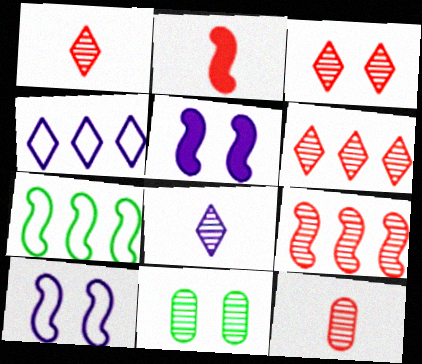[[1, 3, 6], 
[2, 4, 11], 
[3, 9, 12], 
[8, 9, 11]]